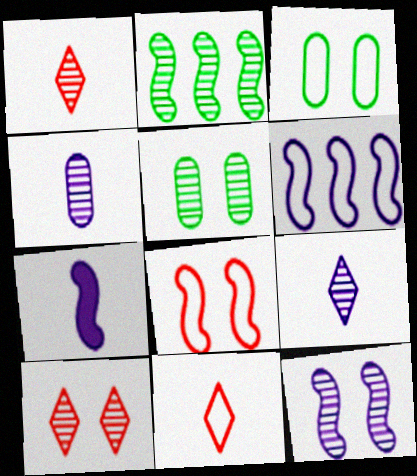[[2, 4, 10], 
[2, 7, 8], 
[3, 6, 11], 
[5, 10, 12], 
[6, 7, 12]]